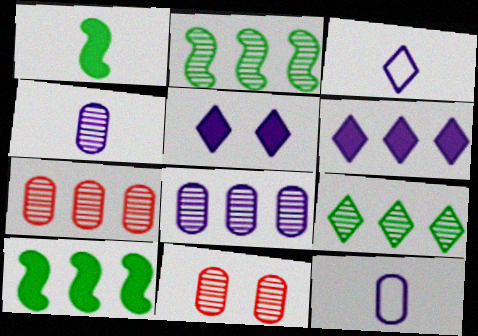[[3, 10, 11]]